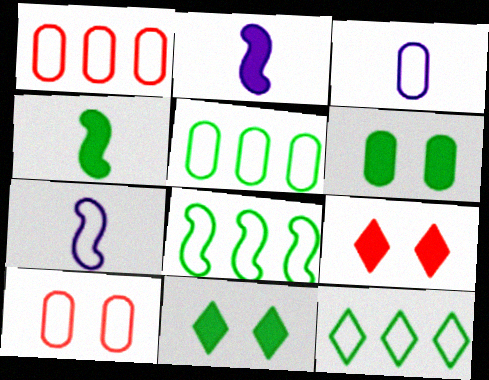[[3, 5, 10], 
[5, 8, 12], 
[7, 10, 12]]